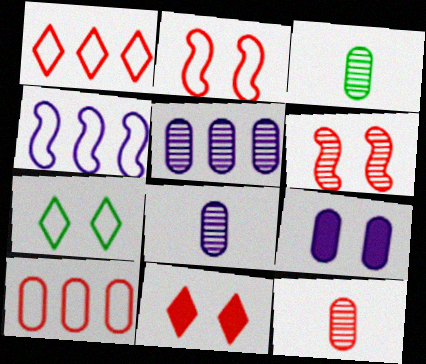[[3, 4, 11], 
[3, 8, 12], 
[3, 9, 10], 
[6, 7, 9]]